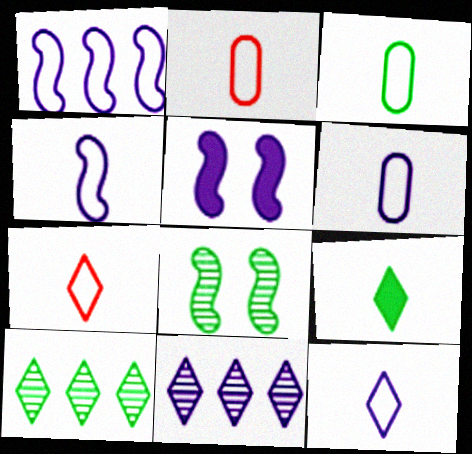[[2, 3, 6], 
[2, 5, 10], 
[3, 4, 7], 
[4, 6, 12], 
[5, 6, 11]]